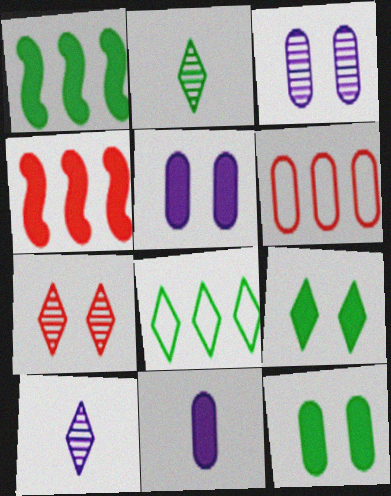[[2, 8, 9], 
[4, 9, 11]]